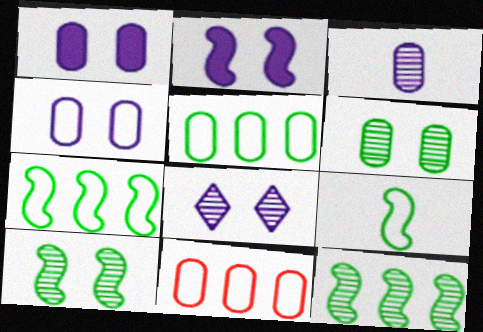[[2, 4, 8]]